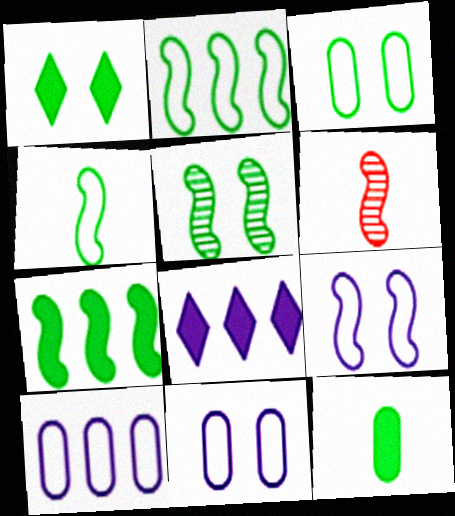[[1, 3, 5], 
[1, 6, 10], 
[1, 7, 12], 
[3, 6, 8], 
[4, 5, 7], 
[6, 7, 9]]